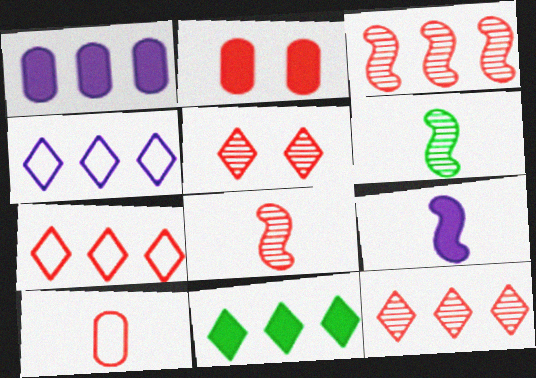[[2, 4, 6], 
[2, 7, 8], 
[2, 9, 11], 
[4, 11, 12]]